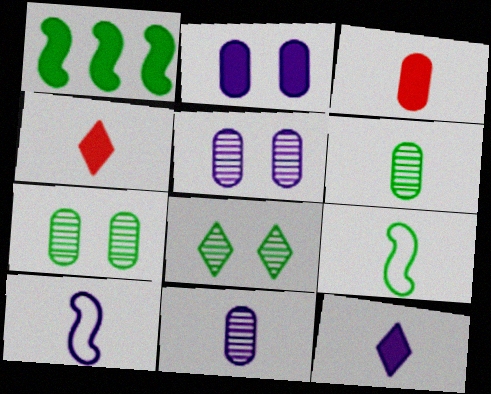[[1, 2, 4], 
[4, 6, 10], 
[4, 9, 11], 
[10, 11, 12]]